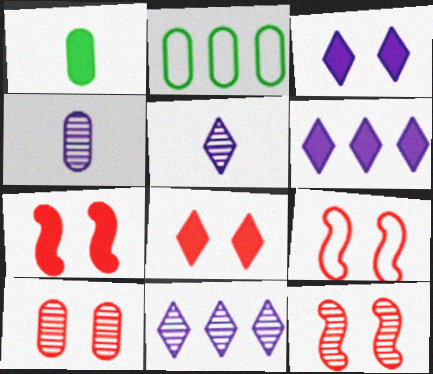[[1, 6, 7], 
[1, 9, 11], 
[2, 5, 7], 
[7, 9, 12], 
[8, 9, 10]]